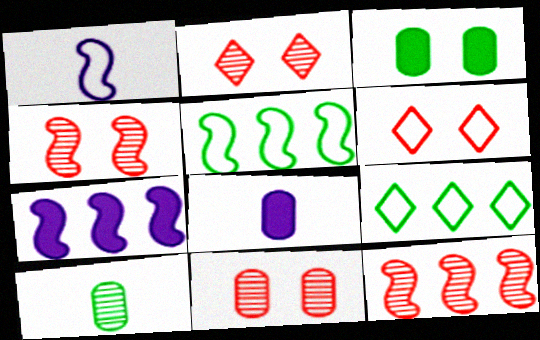[[2, 4, 11], 
[2, 5, 8], 
[4, 8, 9], 
[5, 7, 12], 
[6, 7, 10]]